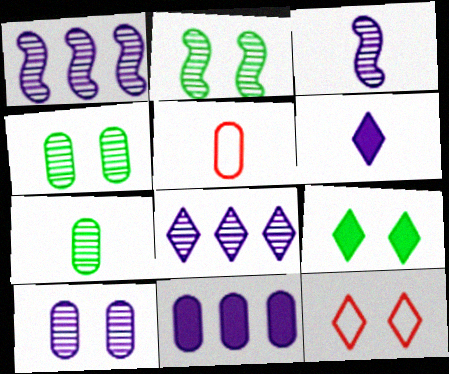[[1, 5, 9], 
[3, 8, 10], 
[4, 5, 11]]